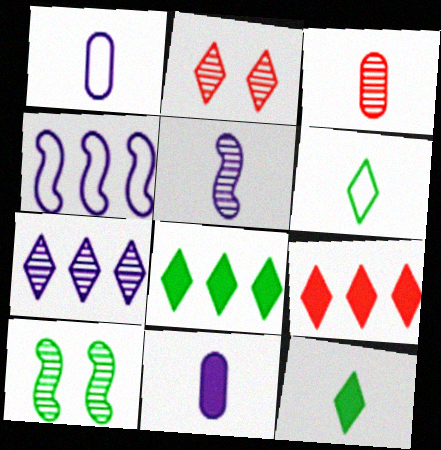[[1, 9, 10], 
[3, 7, 10]]